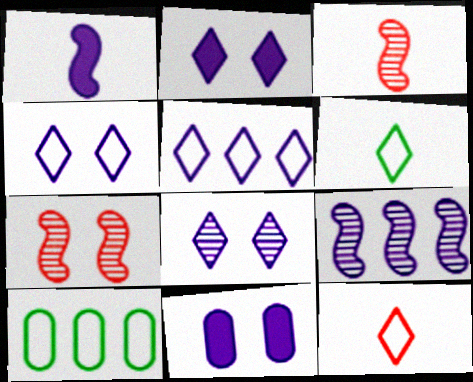[[2, 3, 10], 
[2, 4, 8]]